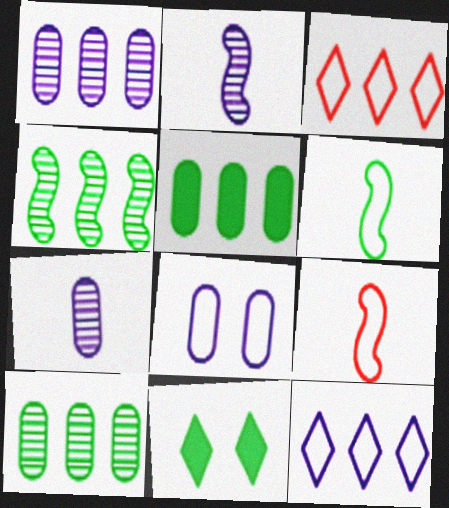[[1, 9, 11], 
[3, 6, 8], 
[6, 10, 11]]